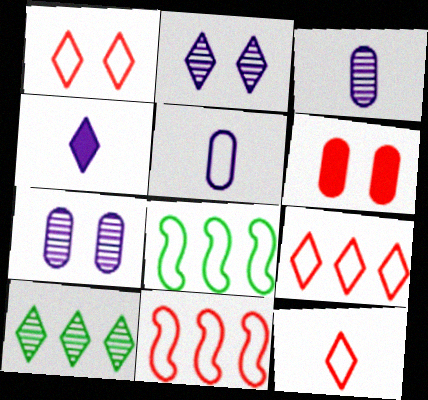[[1, 4, 10], 
[1, 5, 8], 
[1, 9, 12]]